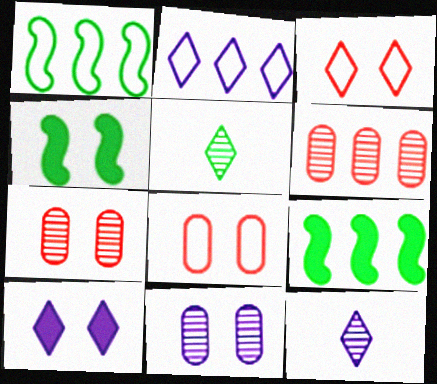[[2, 6, 9], 
[2, 10, 12], 
[3, 4, 11], 
[8, 9, 12]]